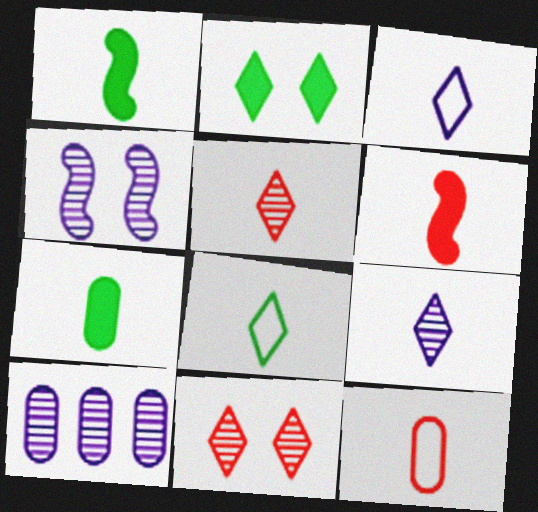[[1, 9, 12], 
[4, 9, 10], 
[5, 6, 12]]